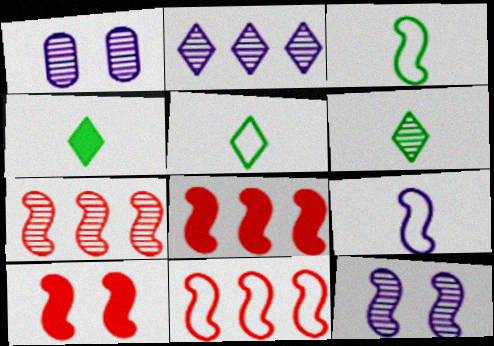[[1, 4, 11], 
[1, 5, 8], 
[1, 6, 7], 
[3, 8, 12], 
[4, 5, 6], 
[7, 8, 11]]